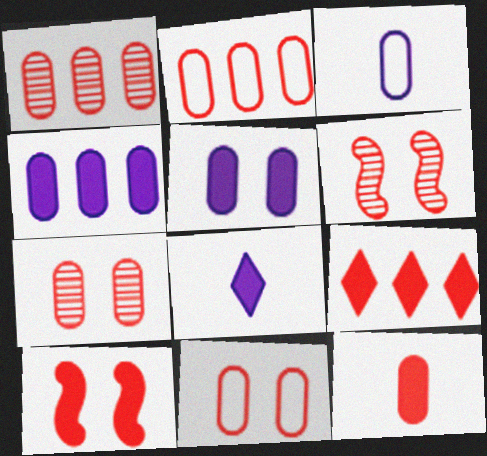[[1, 11, 12], 
[2, 7, 12], 
[9, 10, 12]]